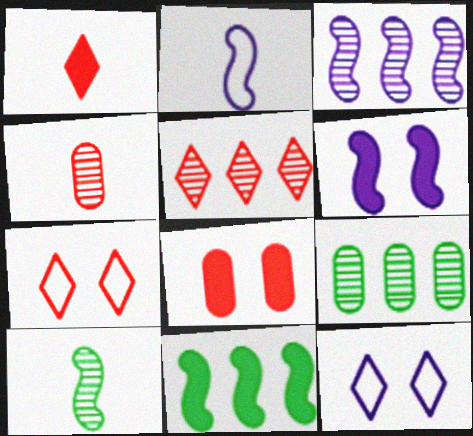[[1, 5, 7], 
[2, 3, 6], 
[3, 5, 9], 
[4, 11, 12]]